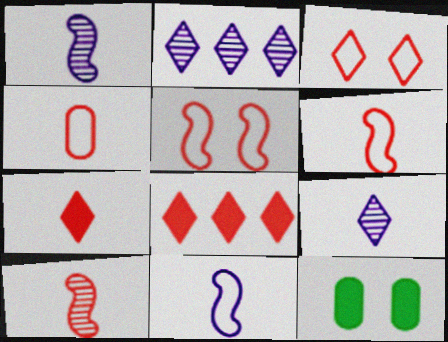[[2, 6, 12], 
[4, 7, 10]]